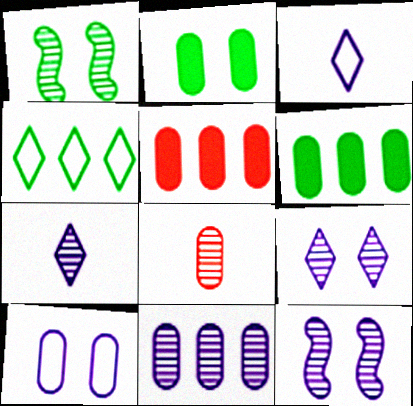[[1, 3, 5], 
[6, 8, 10], 
[7, 11, 12]]